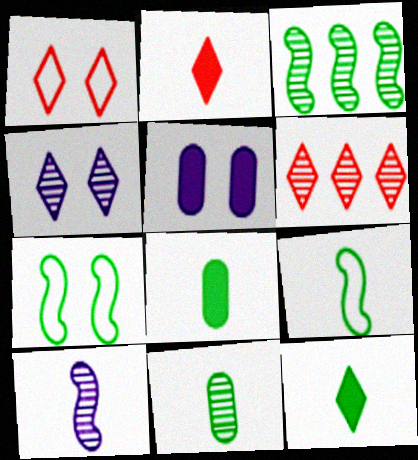[[1, 2, 6], 
[5, 6, 9], 
[9, 11, 12]]